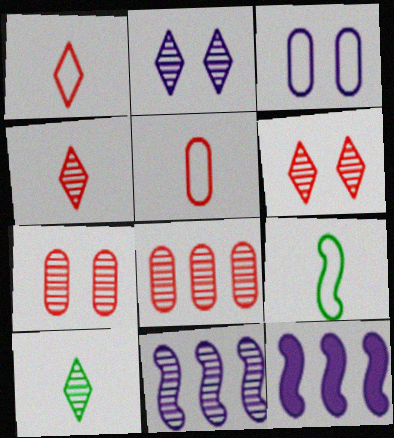[[7, 10, 11]]